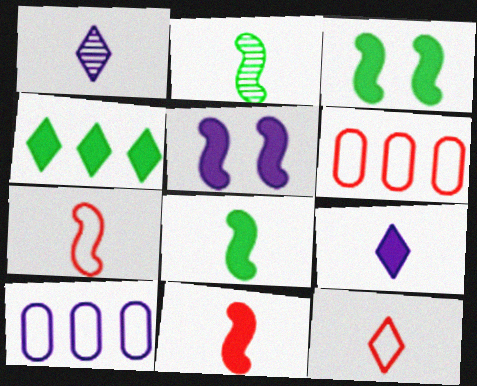[[1, 3, 6], 
[1, 5, 10]]